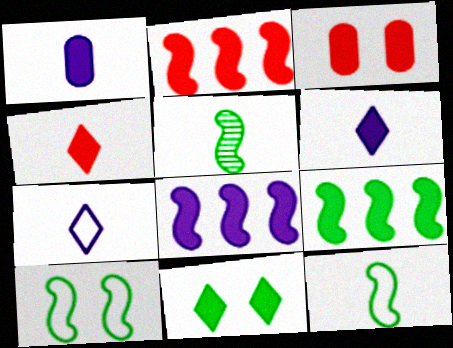[[1, 2, 11], 
[2, 3, 4], 
[2, 8, 9], 
[3, 6, 9], 
[5, 9, 10]]